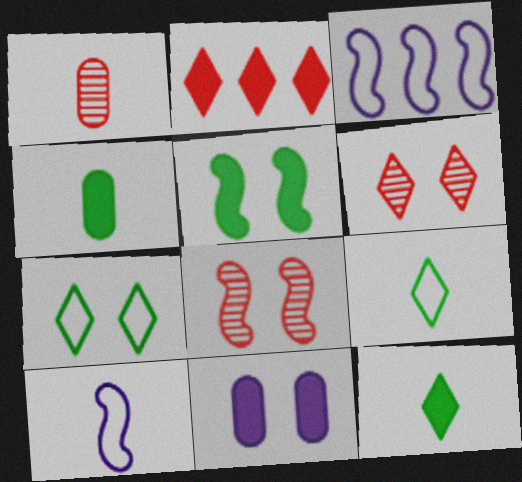[[1, 10, 12], 
[3, 4, 6], 
[7, 8, 11]]